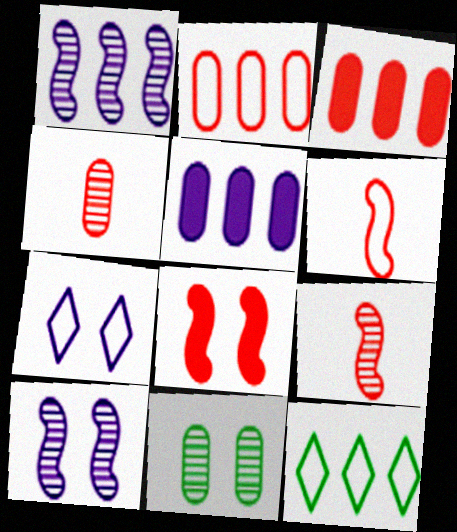[[1, 3, 12], 
[7, 8, 11]]